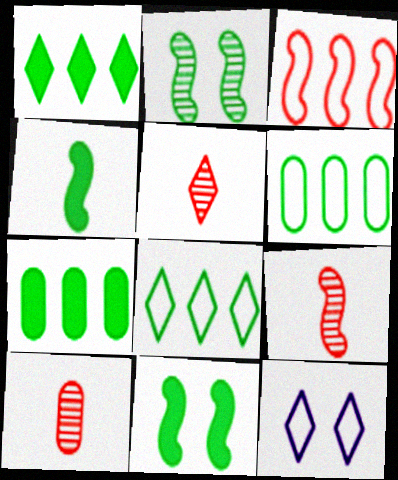[[1, 5, 12], 
[5, 9, 10], 
[7, 9, 12]]